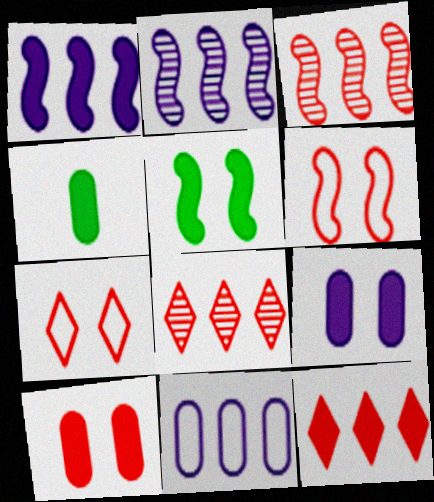[[2, 4, 7]]